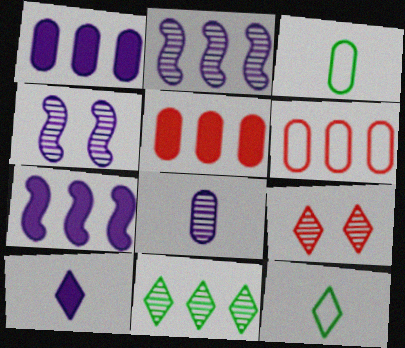[[3, 7, 9], 
[4, 5, 12], 
[6, 7, 11]]